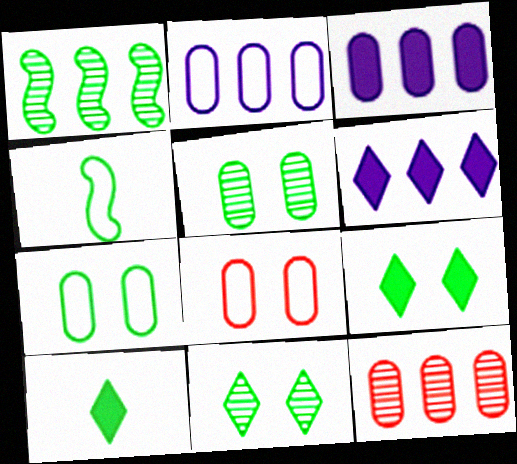[[1, 7, 10]]